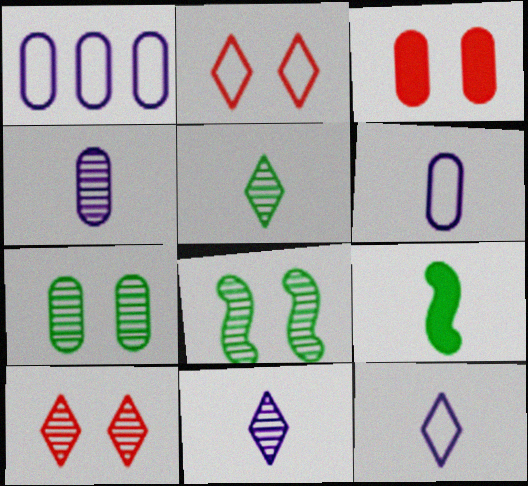[[1, 9, 10]]